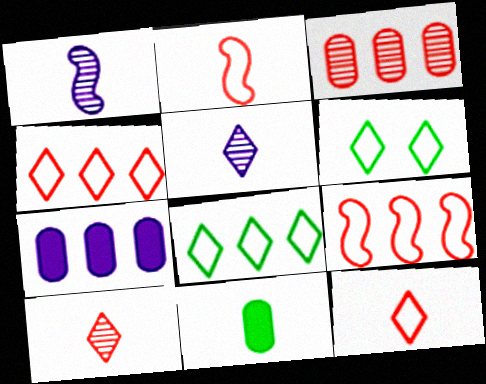[[1, 11, 12], 
[2, 5, 11]]